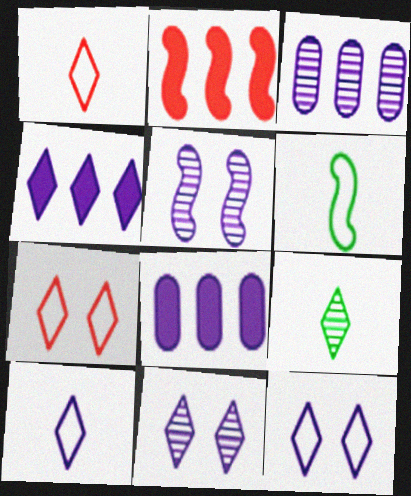[[2, 5, 6], 
[4, 7, 9], 
[4, 10, 11], 
[5, 8, 10]]